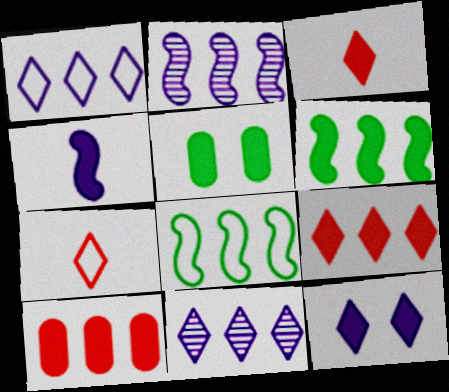[[2, 5, 7], 
[4, 5, 9], 
[8, 10, 11]]